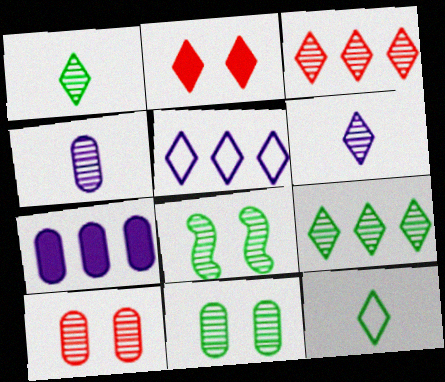[[1, 2, 5], 
[3, 4, 8]]